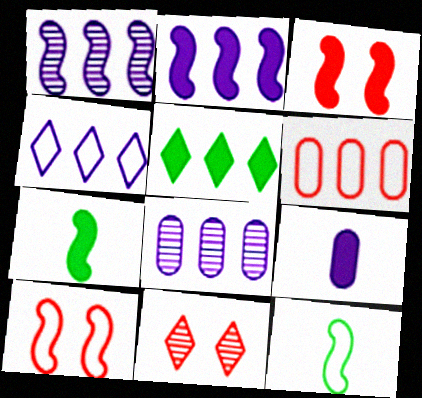[[1, 3, 12], 
[1, 5, 6], 
[1, 7, 10], 
[2, 3, 7], 
[2, 4, 8], 
[3, 5, 9]]